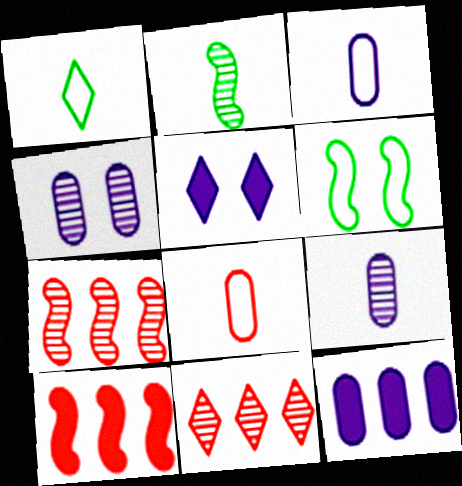[[1, 4, 10], 
[1, 5, 11], 
[2, 4, 11], 
[3, 4, 12]]